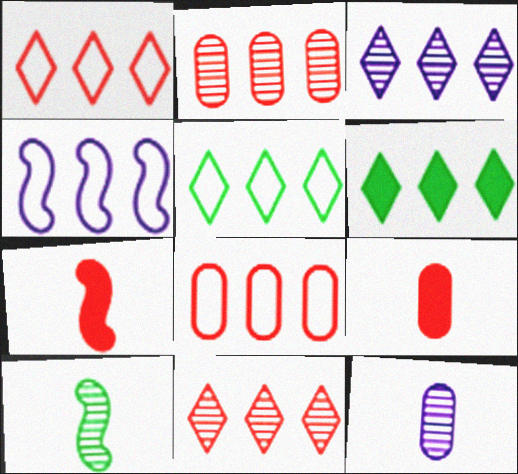[[1, 3, 6], 
[2, 4, 6], 
[4, 5, 8]]